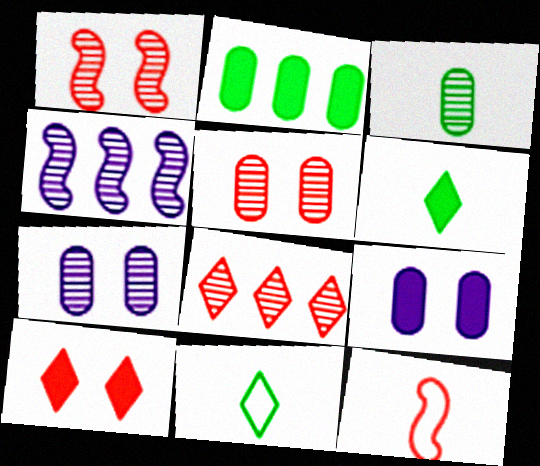[]